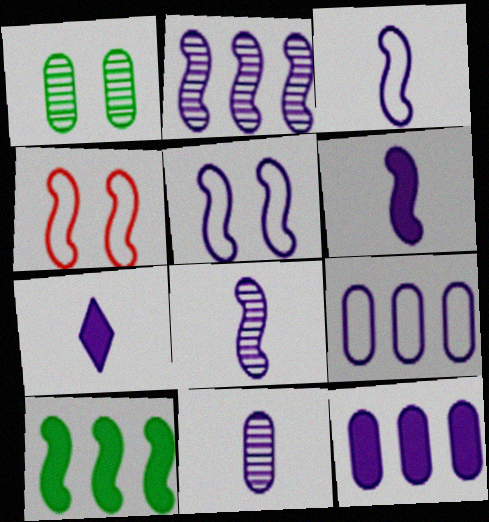[[2, 5, 6], 
[3, 6, 8], 
[3, 7, 11], 
[4, 8, 10]]